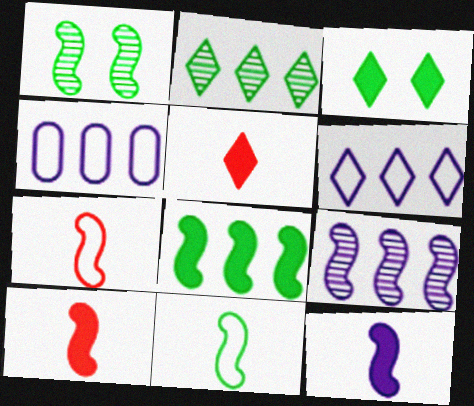[[1, 4, 5], 
[1, 8, 11]]